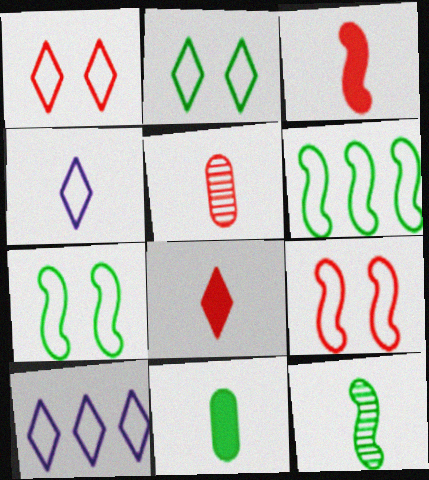[]